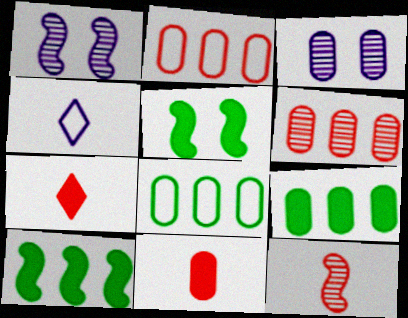[[1, 7, 8], 
[3, 8, 11], 
[4, 5, 6]]